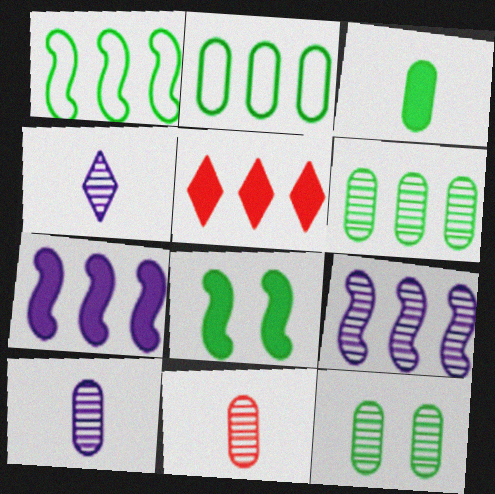[[2, 3, 12], 
[2, 5, 9]]